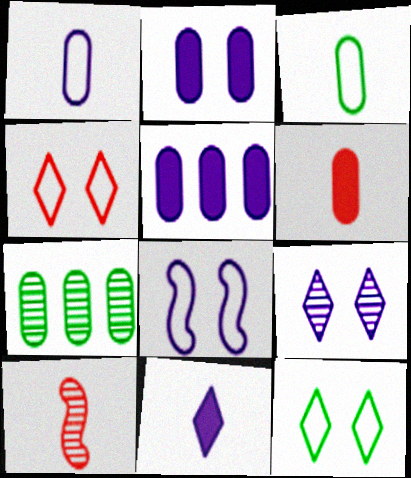[[2, 8, 9], 
[3, 10, 11], 
[5, 10, 12], 
[7, 9, 10]]